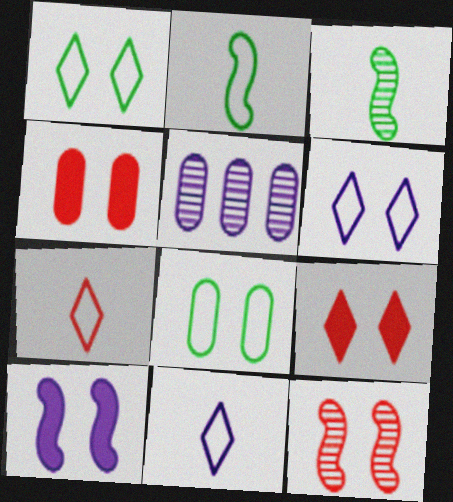[[2, 5, 9], 
[5, 10, 11]]